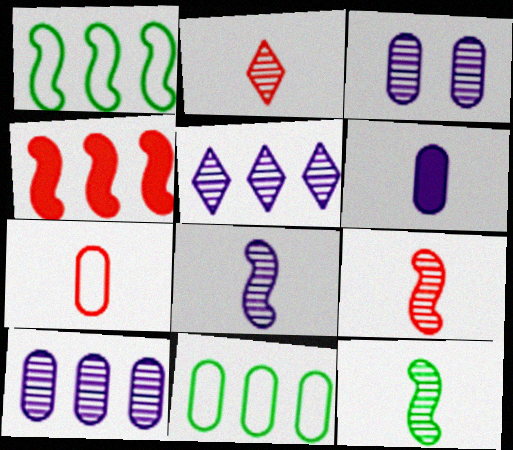[[3, 5, 8], 
[4, 5, 11], 
[8, 9, 12]]